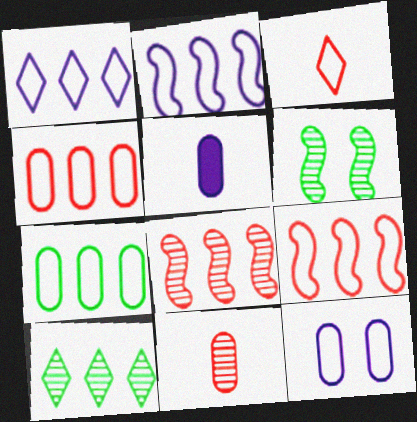[[1, 7, 9]]